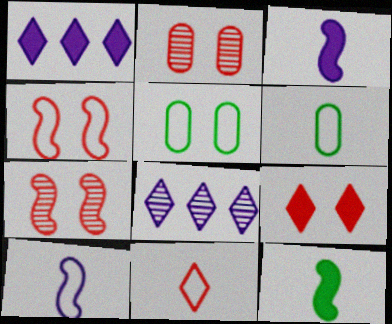[[1, 6, 7], 
[2, 4, 9], 
[6, 10, 11]]